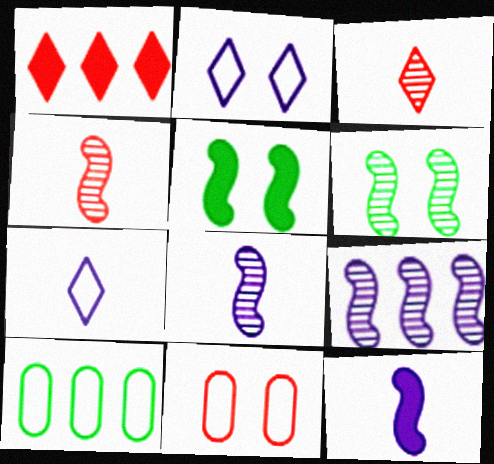[[1, 4, 11], 
[1, 9, 10], 
[4, 6, 9]]